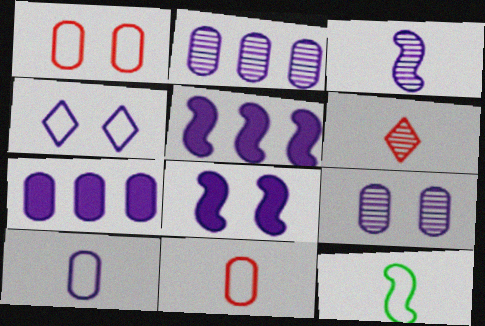[[3, 4, 7], 
[4, 8, 9], 
[7, 9, 10]]